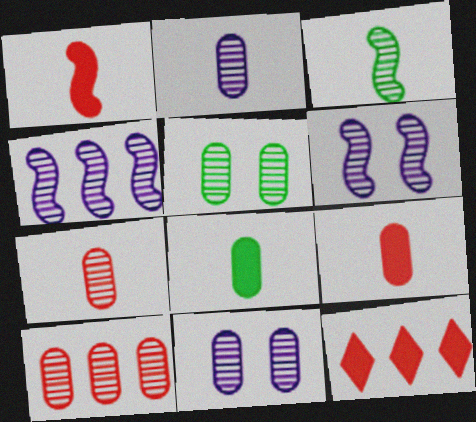[[2, 5, 10]]